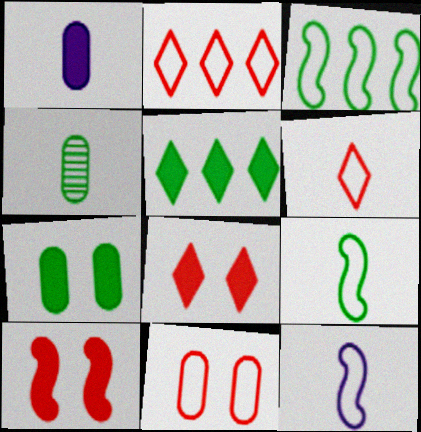[[1, 5, 10]]